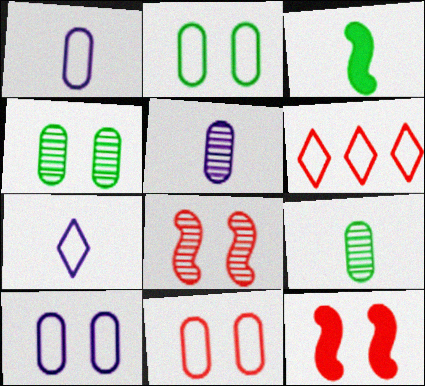[[2, 10, 11]]